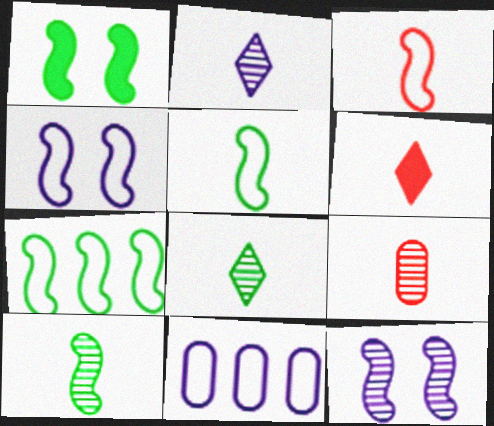[[1, 7, 10], 
[2, 9, 10], 
[3, 4, 7], 
[3, 6, 9]]